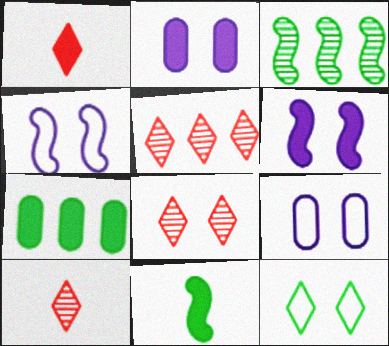[[1, 3, 9], 
[1, 6, 7], 
[4, 7, 10], 
[5, 8, 10], 
[5, 9, 11]]